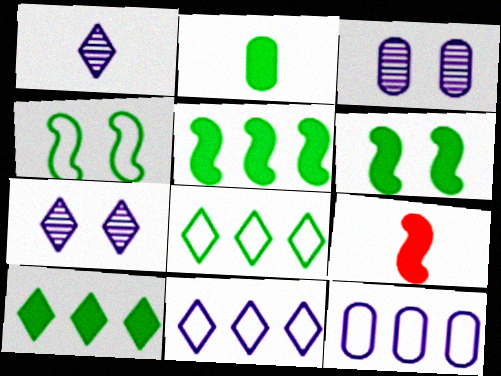[[2, 6, 10], 
[3, 8, 9]]